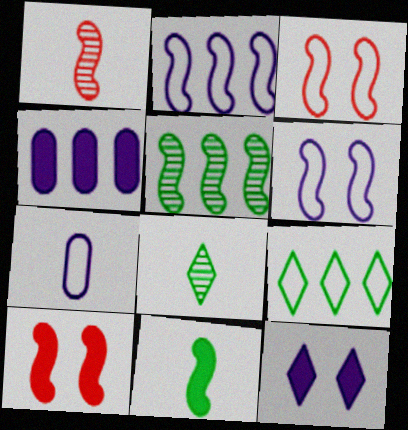[[3, 4, 8], 
[3, 7, 9]]